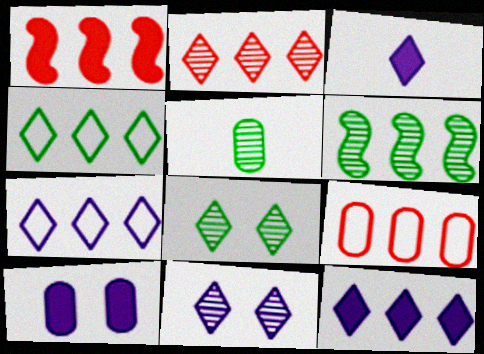[[1, 2, 9], 
[2, 4, 12], 
[3, 7, 11], 
[5, 6, 8], 
[5, 9, 10], 
[6, 9, 12]]